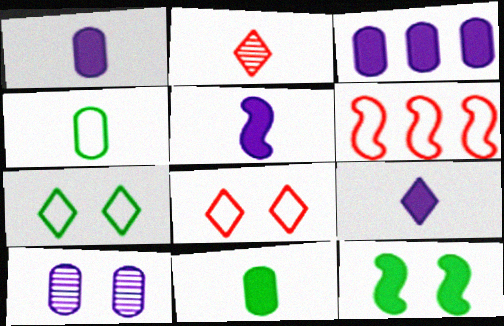[[1, 5, 9], 
[2, 4, 5], 
[8, 10, 12]]